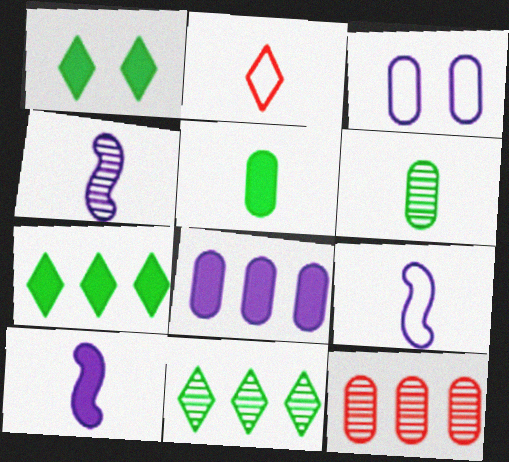[[1, 9, 12], 
[2, 4, 5], 
[2, 6, 10], 
[3, 5, 12], 
[4, 9, 10]]